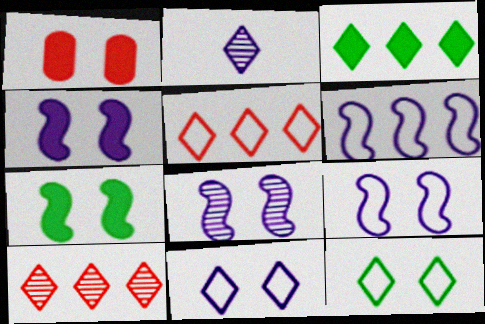[[1, 8, 12], 
[4, 8, 9]]